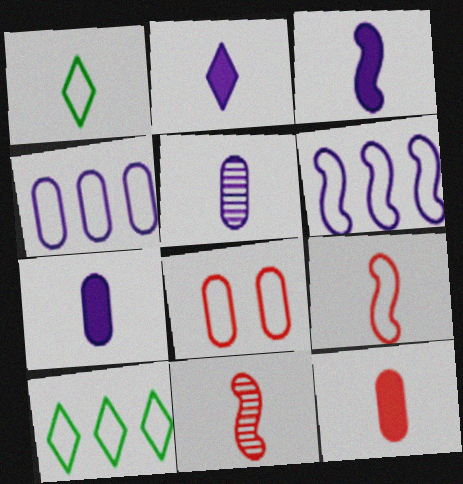[[1, 6, 8], 
[1, 7, 11], 
[2, 3, 7]]